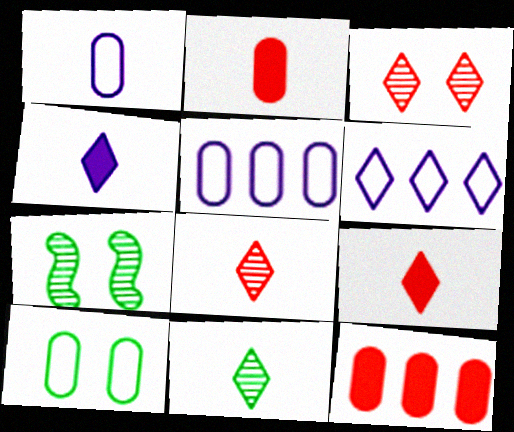[[2, 6, 7], 
[5, 7, 9]]